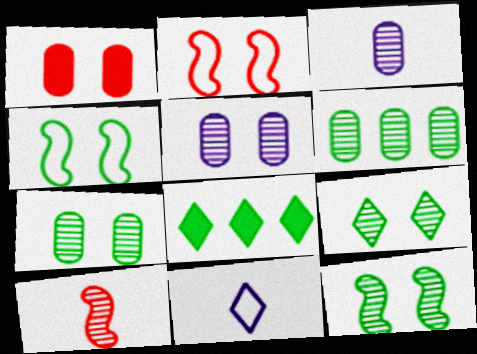[[2, 3, 8], 
[7, 9, 12]]